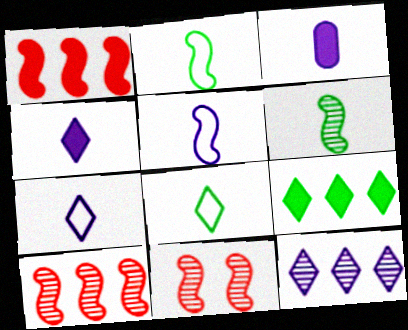[]